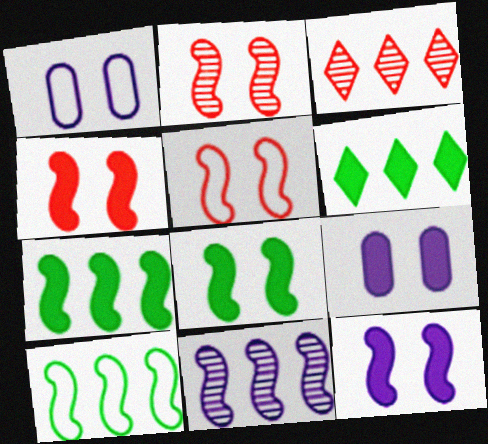[[2, 4, 5], 
[4, 8, 12]]